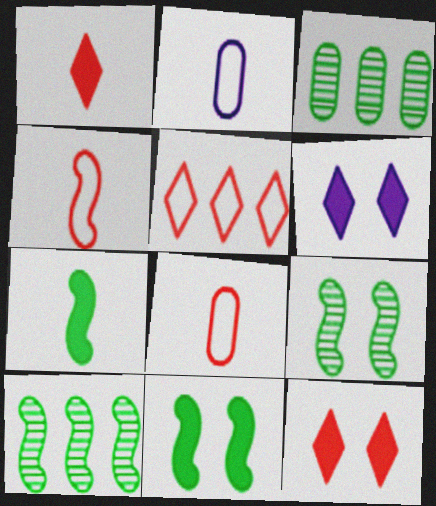[[2, 10, 12], 
[3, 4, 6], 
[6, 8, 10]]